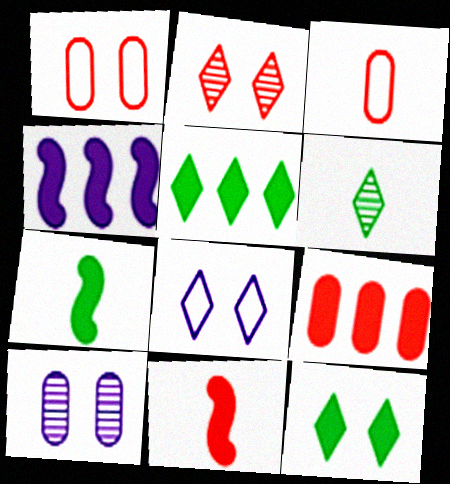[[1, 4, 6], 
[2, 8, 12], 
[4, 5, 9]]